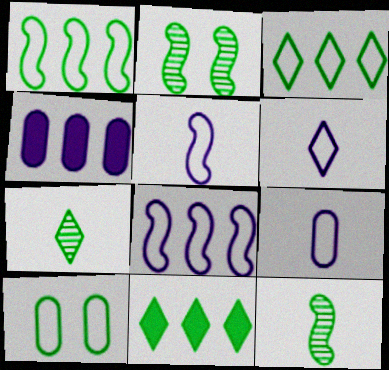[[5, 6, 9], 
[10, 11, 12]]